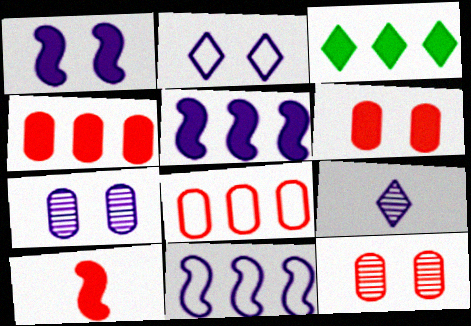[[1, 2, 7], 
[3, 4, 5]]